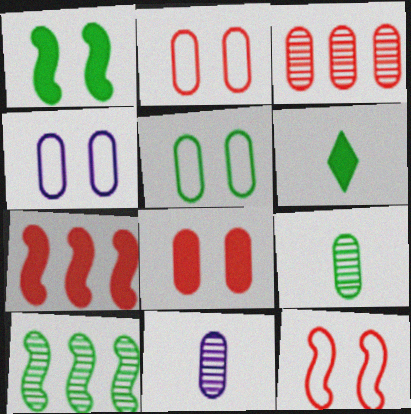[[2, 4, 5], 
[5, 6, 10]]